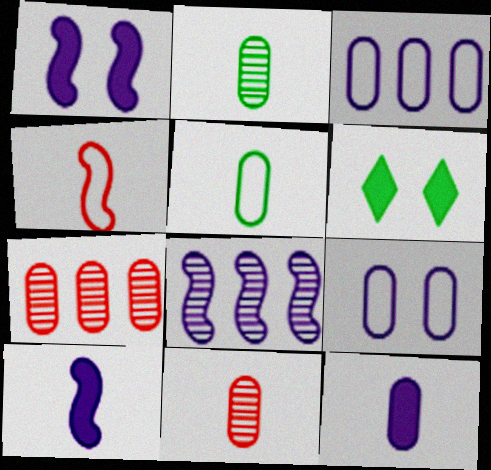[[5, 11, 12]]